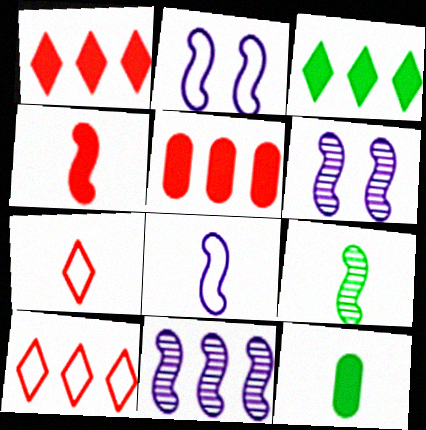[[4, 8, 9], 
[6, 10, 12]]